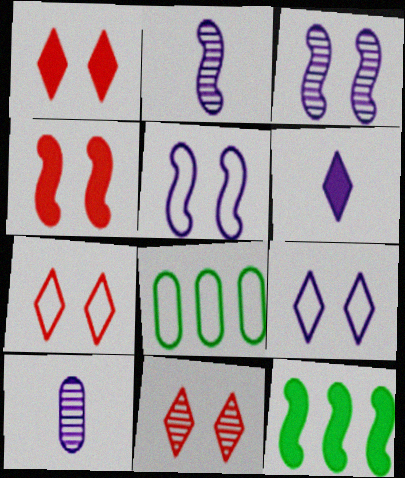[[1, 2, 8], 
[1, 7, 11], 
[7, 10, 12]]